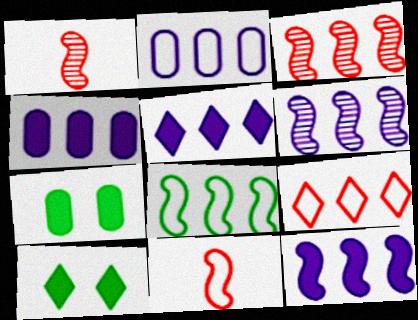[[1, 2, 10], 
[2, 5, 6], 
[2, 8, 9], 
[3, 8, 12], 
[4, 5, 12]]